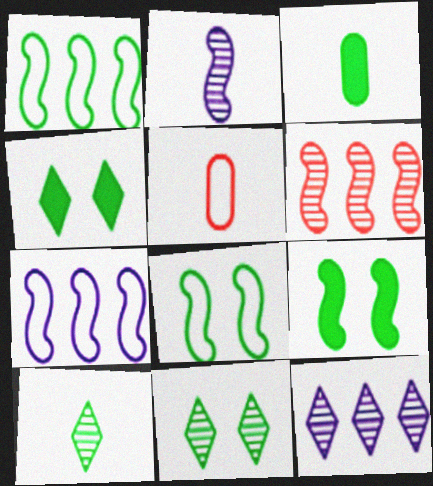[[1, 3, 11], 
[5, 9, 12]]